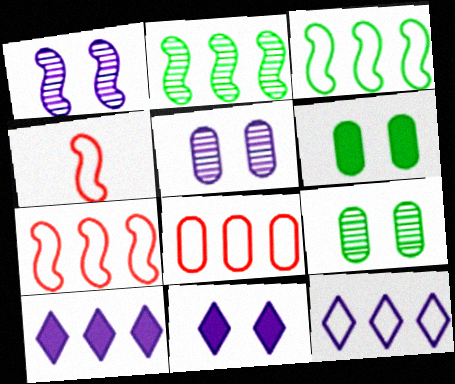[[2, 8, 10], 
[3, 8, 12], 
[4, 9, 10]]